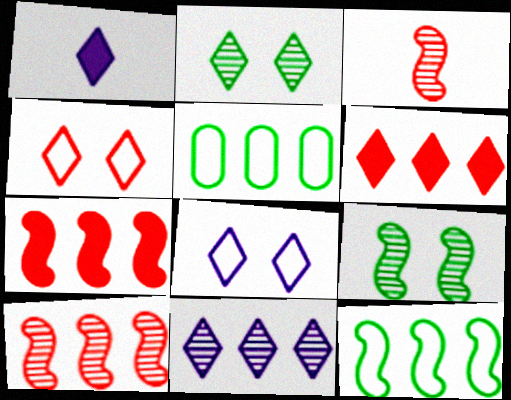[[1, 8, 11], 
[5, 7, 11]]